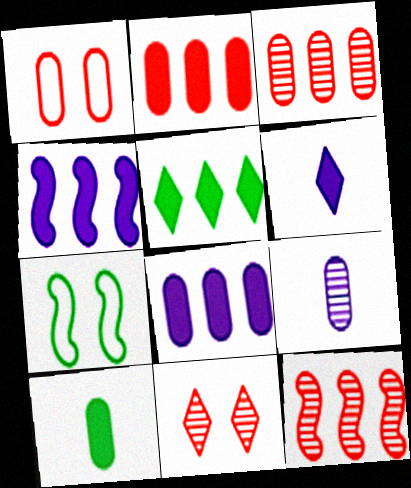[[2, 4, 5], 
[3, 6, 7]]